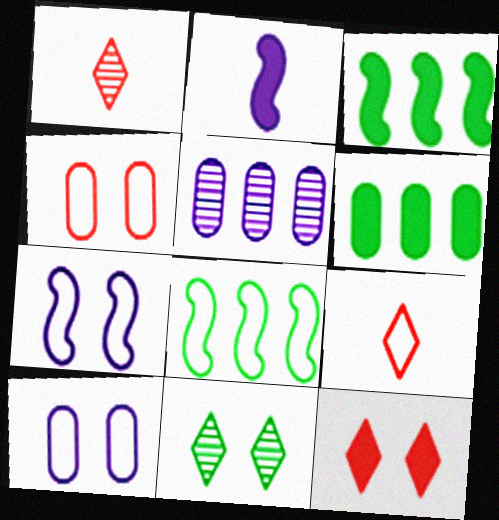[[1, 3, 10], 
[1, 6, 7], 
[2, 6, 12], 
[8, 9, 10]]